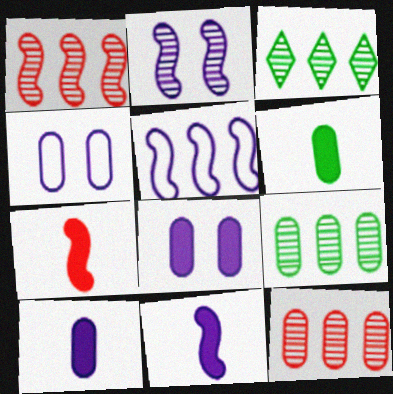[[2, 5, 11], 
[3, 4, 7], 
[4, 6, 12]]